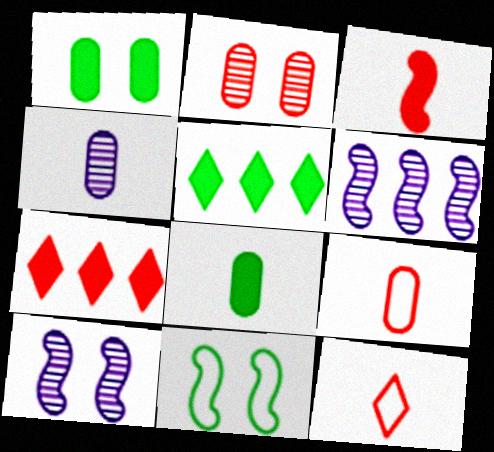[[1, 6, 12], 
[3, 6, 11], 
[4, 7, 11], 
[4, 8, 9], 
[5, 9, 10]]